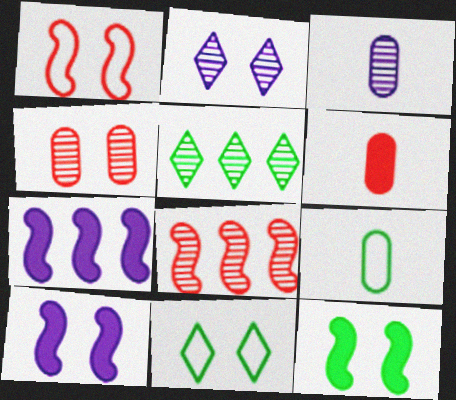[[3, 6, 9], 
[4, 10, 11], 
[5, 9, 12]]